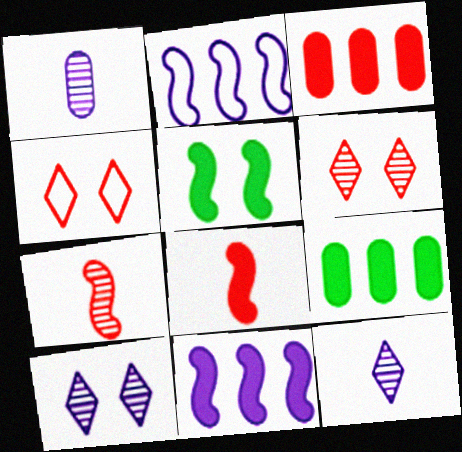[[2, 5, 7], 
[3, 4, 7], 
[5, 8, 11]]